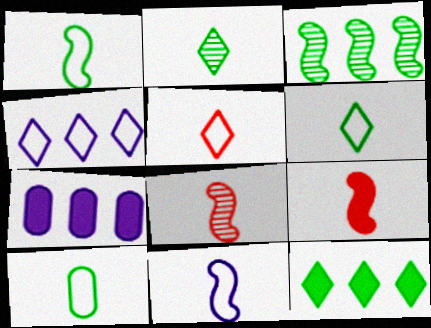[[1, 6, 10], 
[5, 10, 11]]